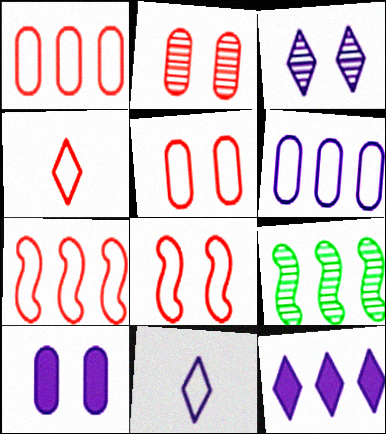[[1, 4, 8], 
[1, 9, 12], 
[3, 11, 12], 
[4, 5, 7], 
[4, 9, 10]]